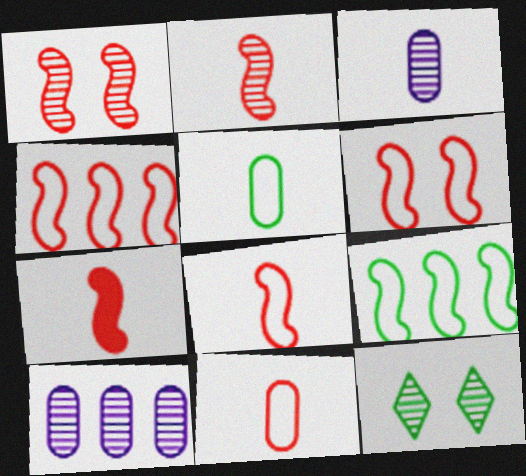[[1, 4, 7], 
[2, 7, 8], 
[2, 10, 12], 
[4, 6, 8]]